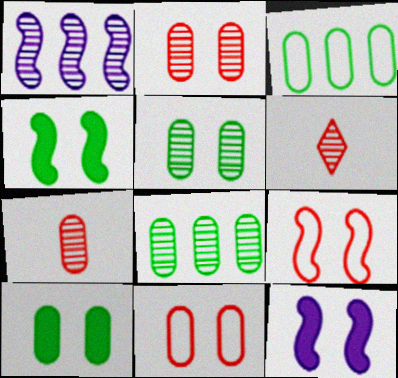[[1, 5, 6], 
[3, 6, 12]]